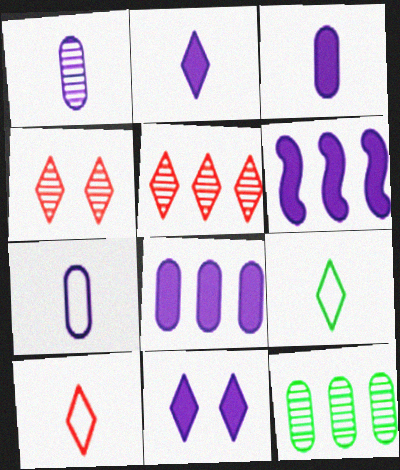[[1, 3, 7], 
[3, 6, 11], 
[5, 9, 11]]